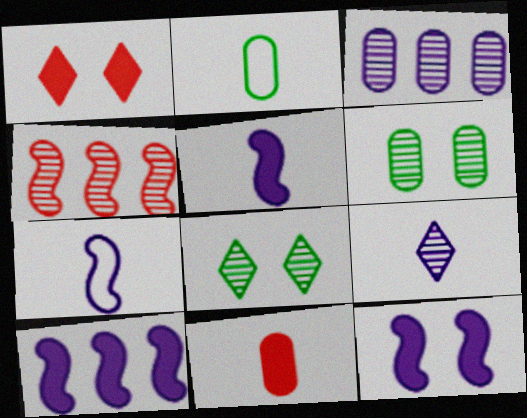[[4, 6, 9], 
[5, 10, 12]]